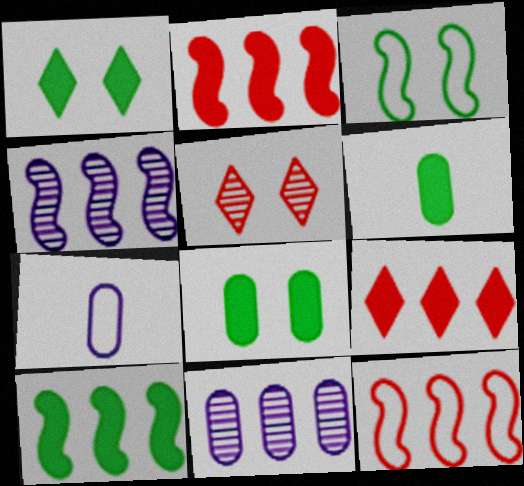[[1, 6, 10], 
[4, 10, 12], 
[5, 7, 10]]